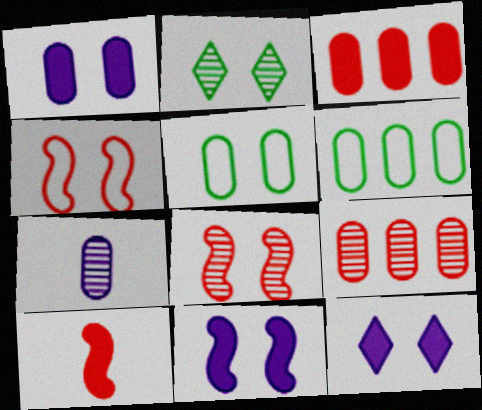[[1, 2, 4], 
[1, 11, 12], 
[3, 5, 7], 
[5, 8, 12]]